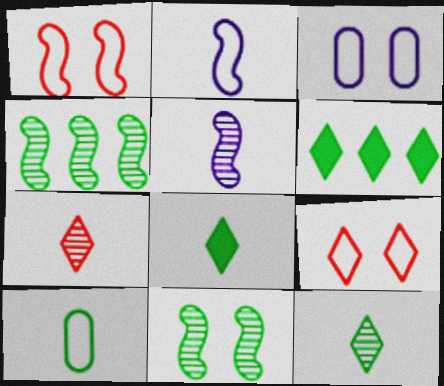[[6, 10, 11]]